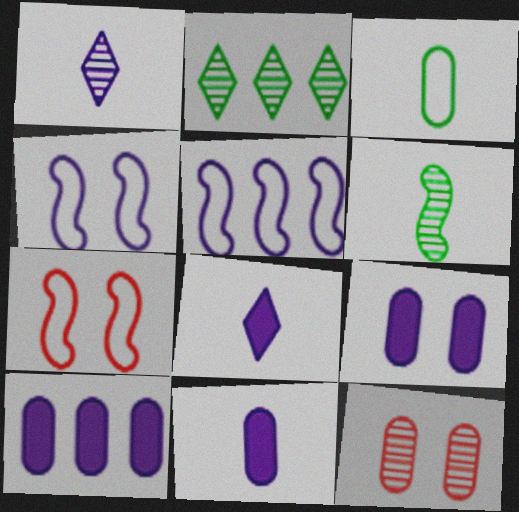[[1, 4, 10], 
[1, 5, 9], 
[2, 7, 11], 
[3, 10, 12], 
[9, 10, 11]]